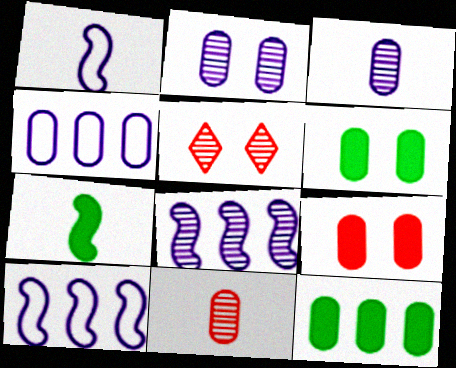[[1, 5, 12], 
[4, 5, 7], 
[4, 6, 11]]